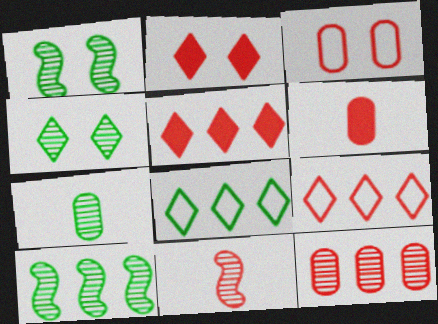[[3, 5, 11], 
[3, 6, 12], 
[4, 7, 10]]